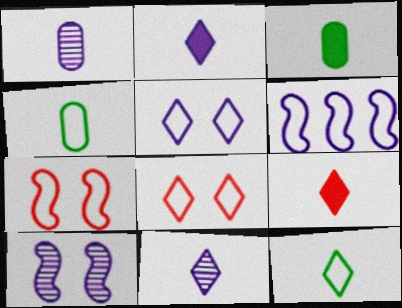[[4, 6, 8], 
[9, 11, 12]]